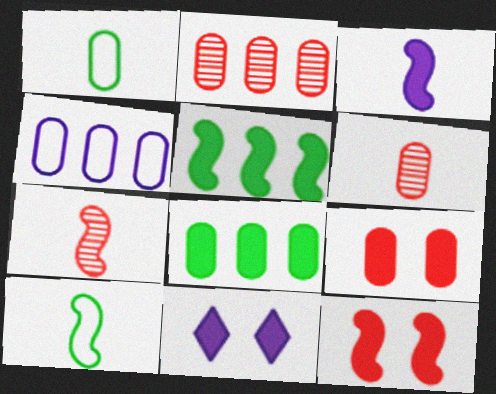[[2, 4, 8], 
[2, 10, 11], 
[3, 5, 12], 
[3, 7, 10]]